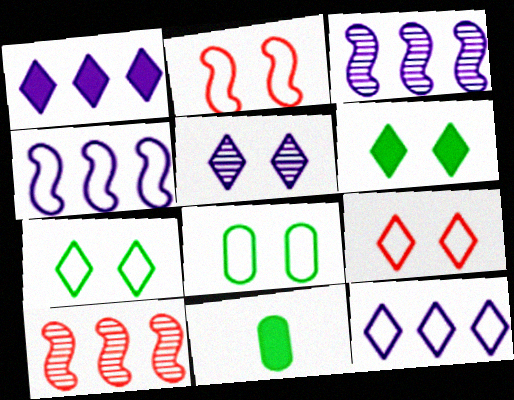[[3, 9, 11], 
[5, 6, 9]]